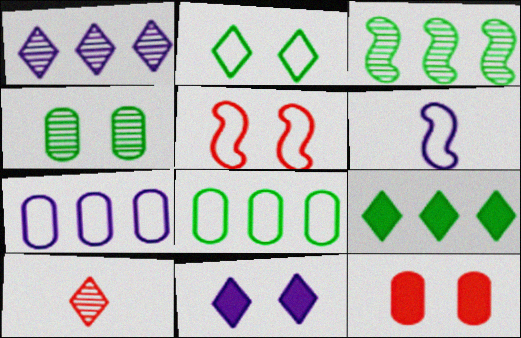[[3, 8, 9], 
[4, 5, 11]]